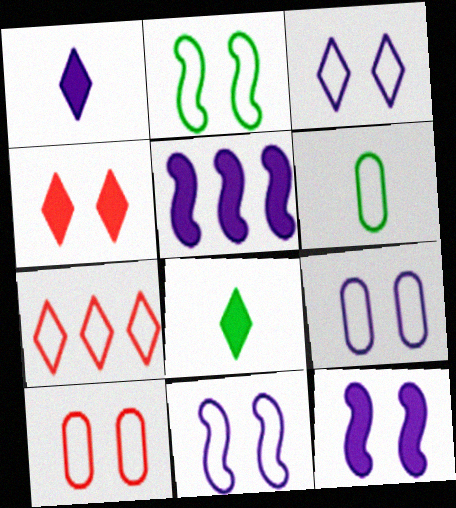[[2, 3, 10], 
[3, 9, 11], 
[6, 7, 11]]